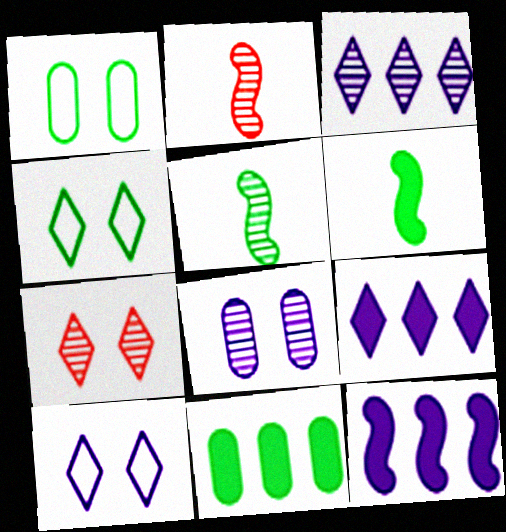[[1, 2, 9], 
[2, 10, 11], 
[4, 5, 11]]